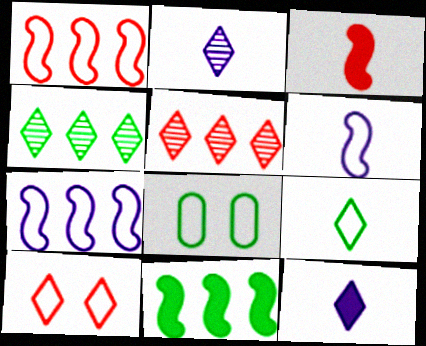[[4, 10, 12]]